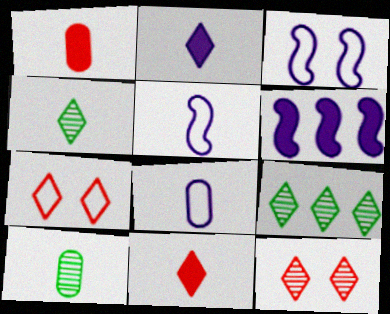[[1, 3, 9], 
[1, 4, 5], 
[1, 8, 10], 
[2, 7, 9], 
[5, 10, 11], 
[6, 7, 10]]